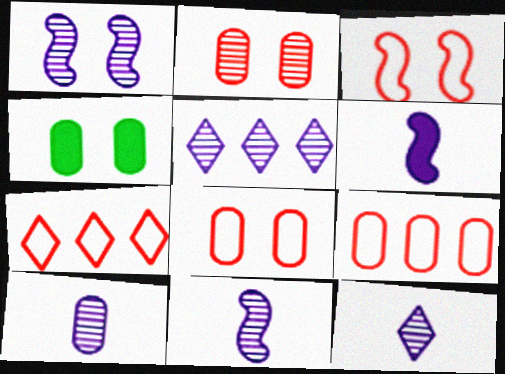[[1, 5, 10], 
[4, 7, 11], 
[4, 9, 10], 
[10, 11, 12]]